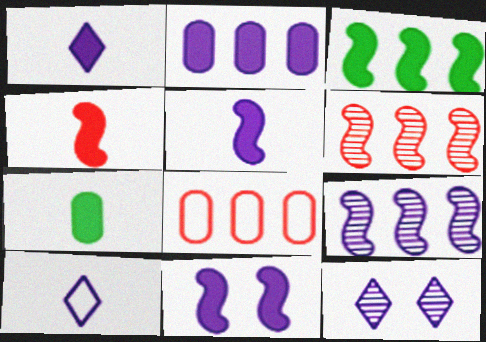[[1, 2, 11], 
[1, 4, 7], 
[3, 4, 11]]